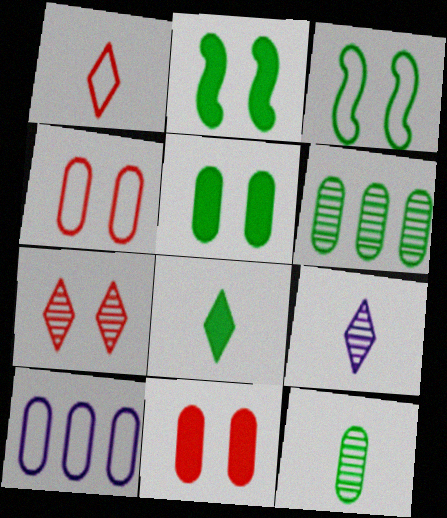[[1, 3, 10], 
[1, 8, 9], 
[3, 6, 8], 
[10, 11, 12]]